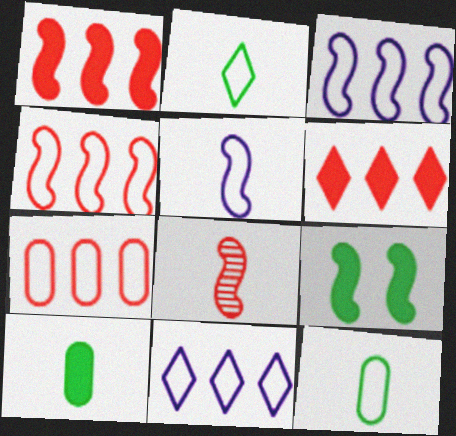[[3, 8, 9]]